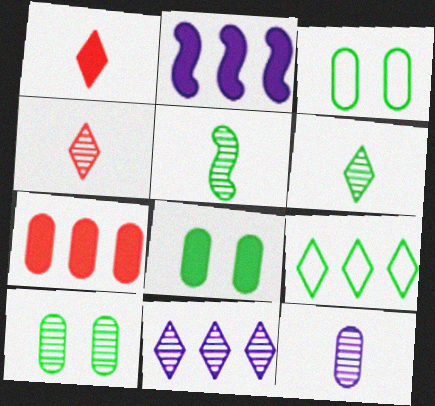[[1, 2, 8], 
[2, 3, 4], 
[3, 7, 12], 
[3, 8, 10], 
[4, 5, 12], 
[5, 8, 9]]